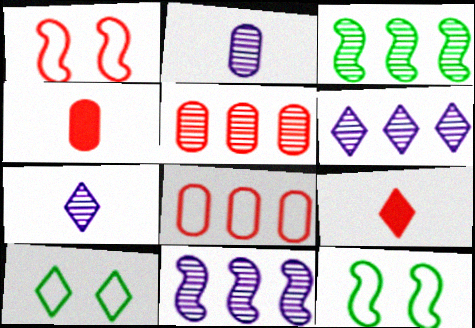[[1, 5, 9], 
[3, 5, 6], 
[4, 6, 12], 
[4, 10, 11], 
[6, 9, 10]]